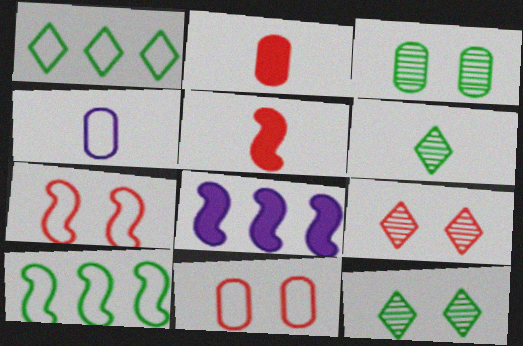[[1, 4, 7], 
[4, 5, 6], 
[6, 8, 11]]